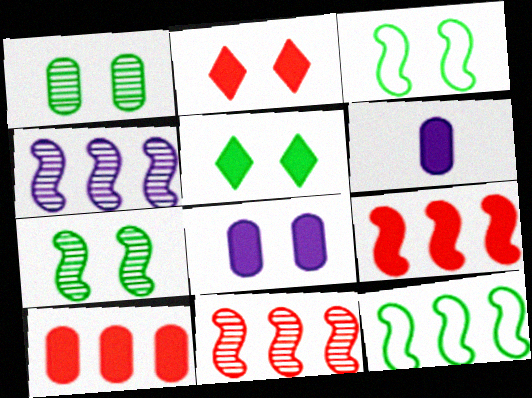[[1, 3, 5], 
[4, 9, 12], 
[5, 6, 9]]